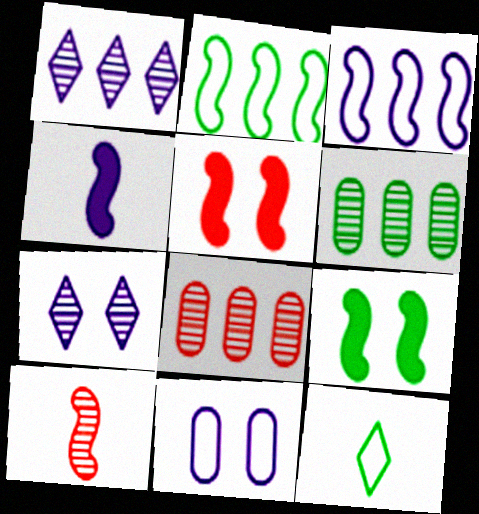[[1, 4, 11], 
[3, 9, 10], 
[6, 7, 10], 
[6, 9, 12]]